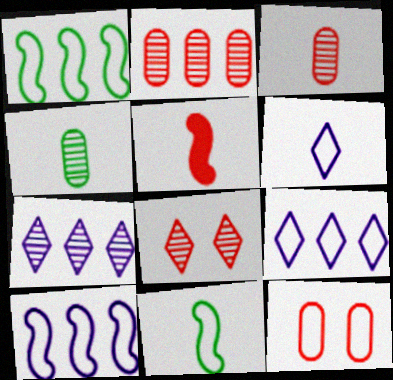[[1, 6, 12], 
[4, 5, 6], 
[9, 11, 12]]